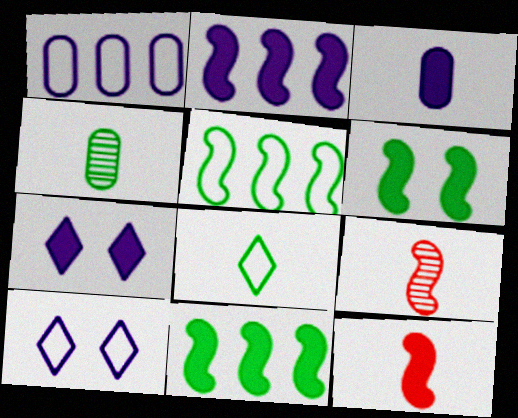[[2, 3, 7], 
[2, 6, 12], 
[3, 8, 9]]